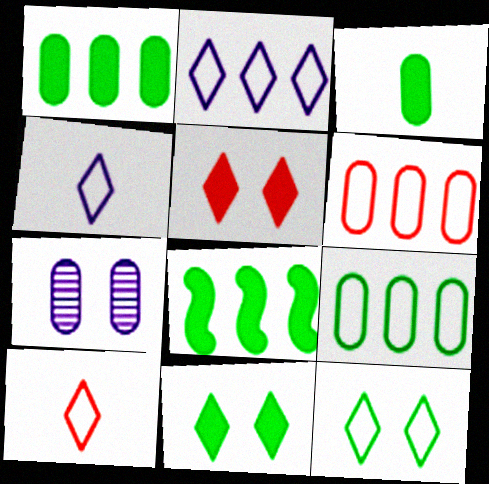[[2, 10, 12], 
[3, 6, 7], 
[3, 8, 11], 
[7, 8, 10]]